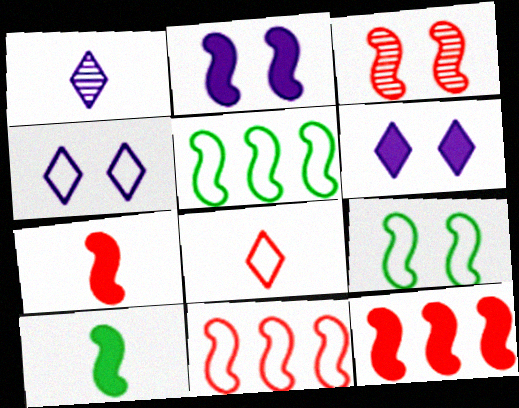[[2, 3, 9], 
[2, 10, 12], 
[3, 7, 11]]